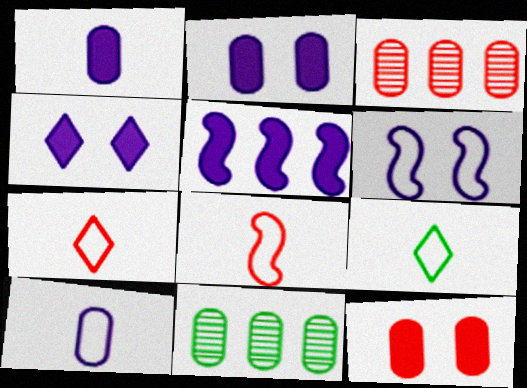[[1, 4, 5], 
[4, 8, 11], 
[8, 9, 10], 
[10, 11, 12]]